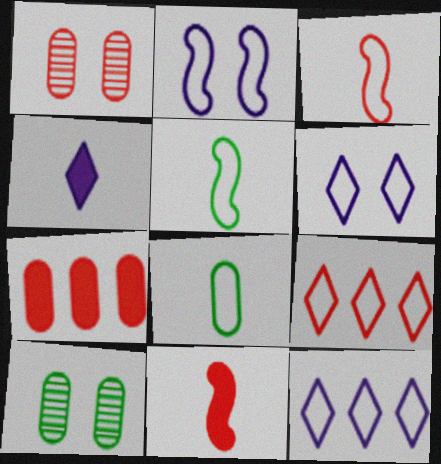[[1, 9, 11], 
[2, 8, 9], 
[10, 11, 12]]